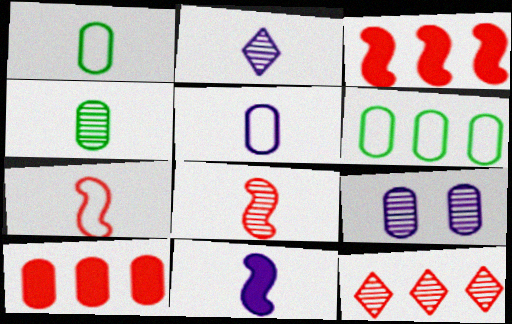[[1, 9, 10], 
[2, 4, 8], 
[2, 5, 11]]